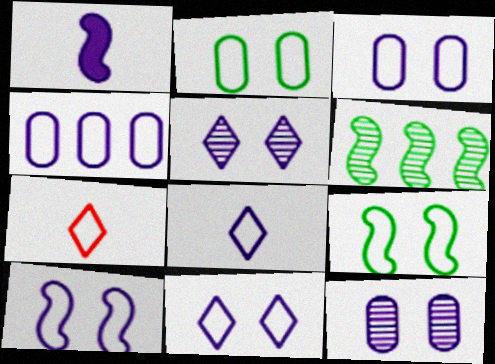[[1, 4, 5], 
[3, 10, 11], 
[4, 7, 9], 
[4, 8, 10]]